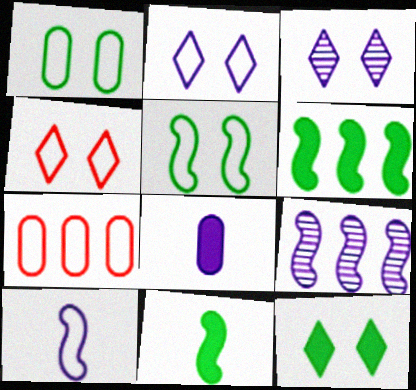[[2, 8, 9], 
[3, 4, 12], 
[3, 7, 11]]